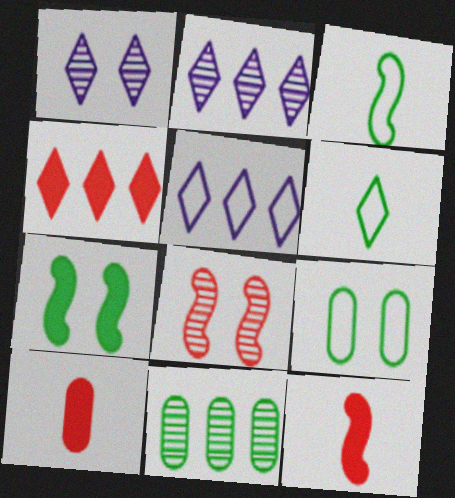[[1, 4, 6], 
[2, 9, 12], 
[6, 7, 11]]